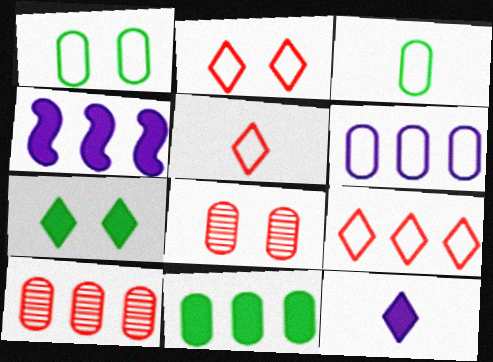[[2, 5, 9], 
[6, 10, 11]]